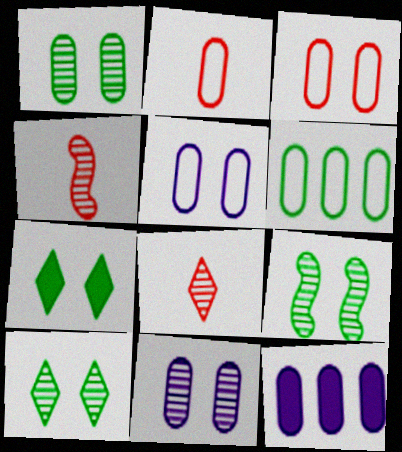[[1, 2, 12], 
[1, 9, 10], 
[2, 5, 6]]